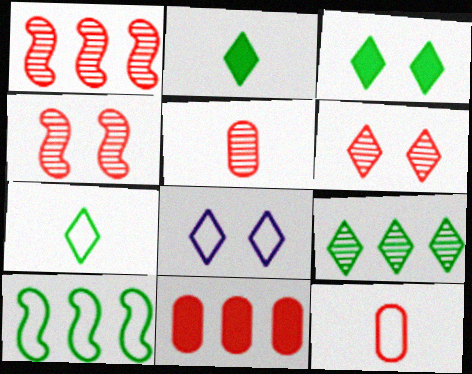[[1, 5, 6], 
[3, 6, 8], 
[3, 7, 9], 
[8, 10, 12]]